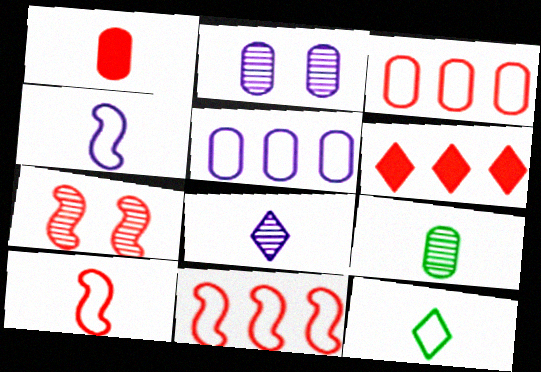[]